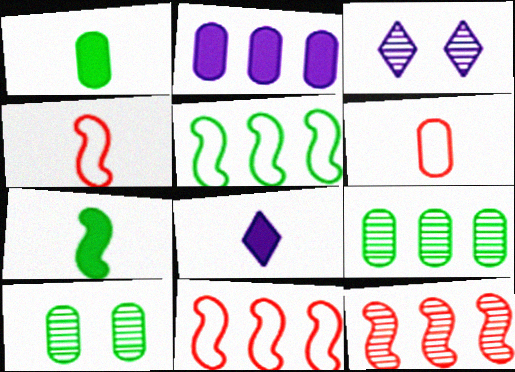[[1, 3, 11], 
[2, 6, 10], 
[8, 10, 11]]